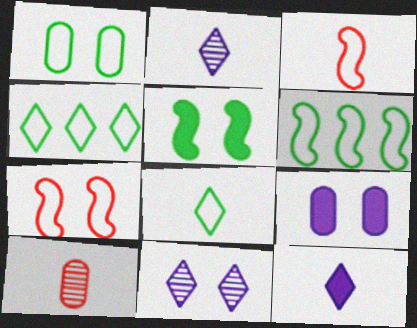[[1, 6, 8]]